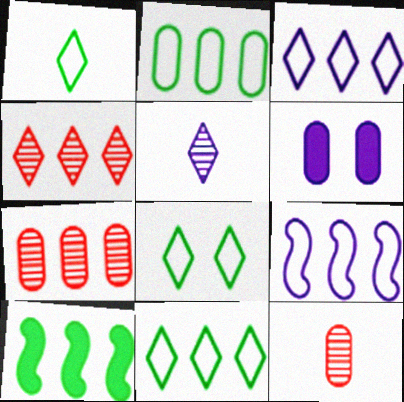[[1, 8, 11], 
[2, 6, 12], 
[3, 7, 10], 
[5, 6, 9]]